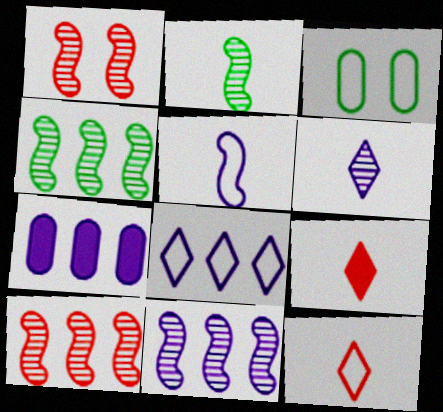[[1, 2, 11], 
[3, 9, 11], 
[4, 10, 11], 
[7, 8, 11]]